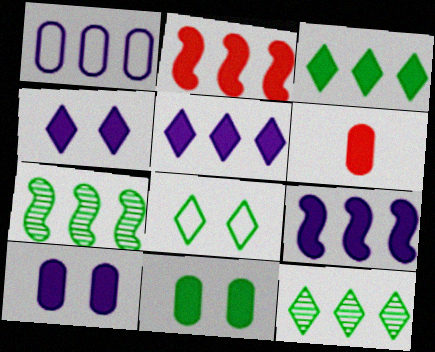[[1, 2, 12]]